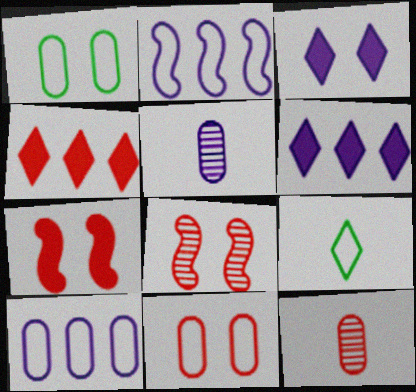[[1, 3, 8], 
[2, 3, 5], 
[2, 9, 11]]